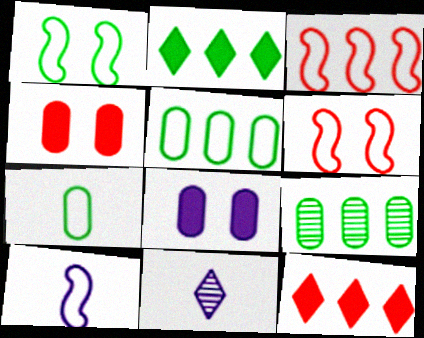[[1, 3, 10]]